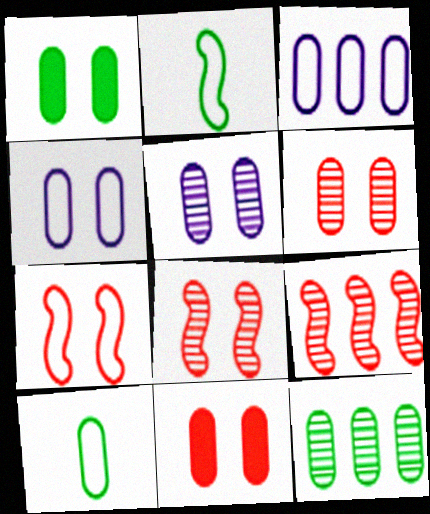[[1, 4, 6], 
[1, 10, 12]]